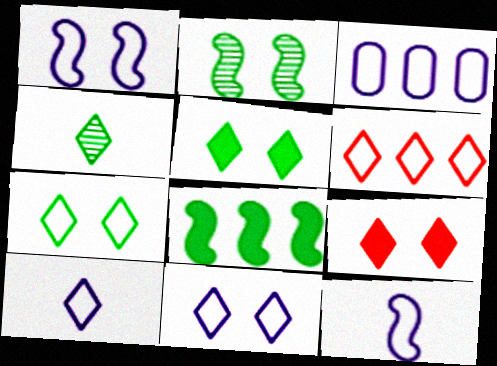[[1, 3, 10], 
[3, 11, 12], 
[6, 7, 10]]